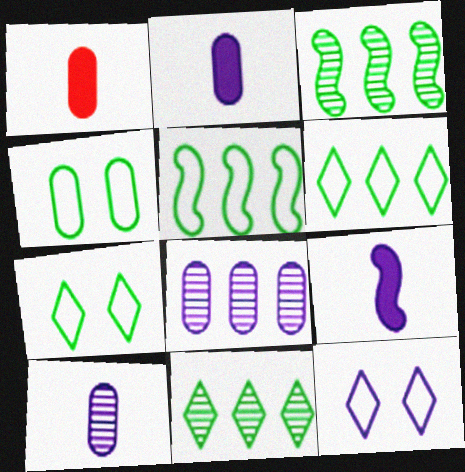[[1, 3, 12], 
[1, 4, 8], 
[8, 9, 12]]